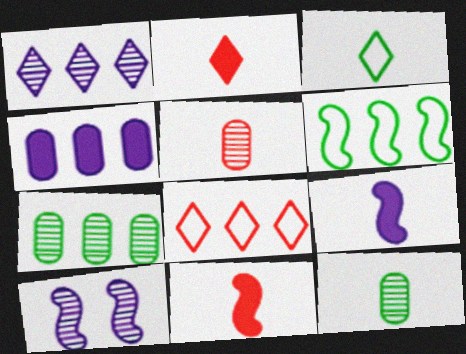[[3, 5, 9], 
[6, 10, 11]]